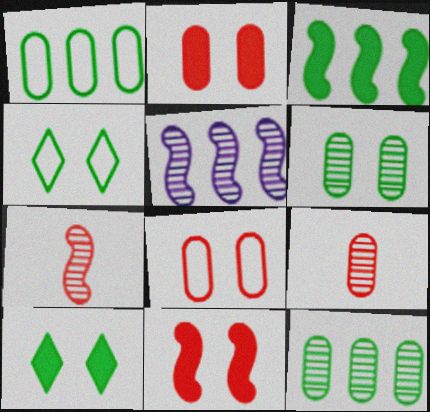[]